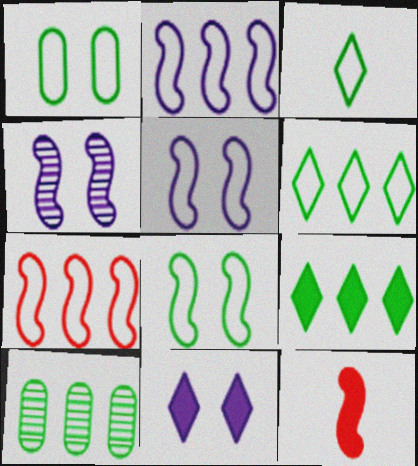[]